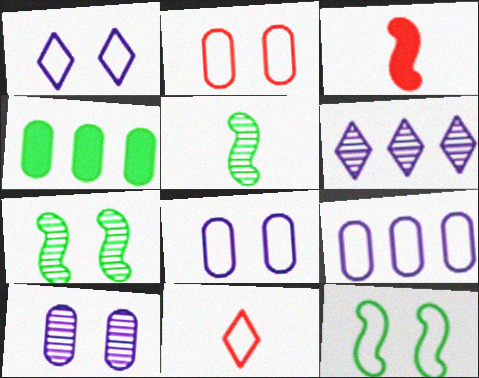[[1, 2, 12], 
[9, 11, 12]]